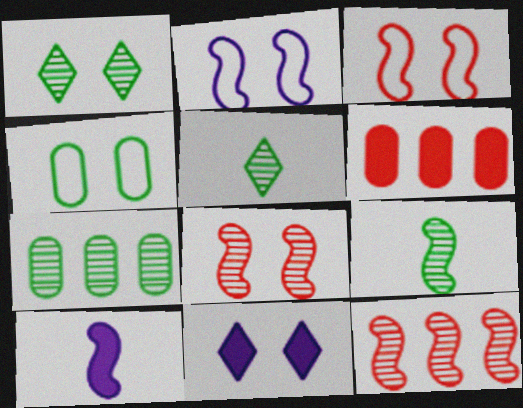[[1, 7, 9], 
[2, 5, 6], 
[4, 8, 11]]